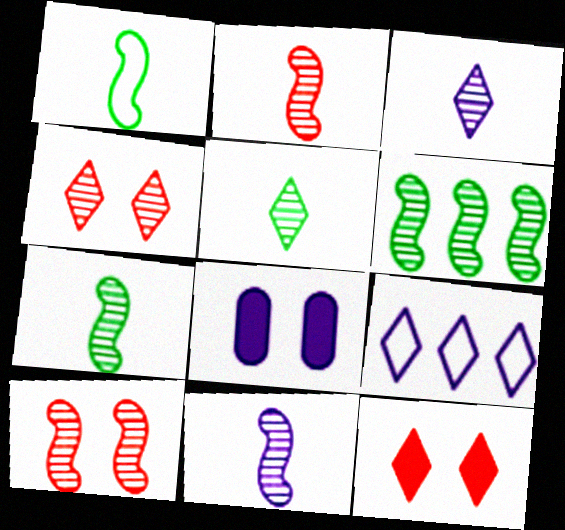[[2, 7, 11], 
[5, 9, 12], 
[6, 10, 11], 
[8, 9, 11]]